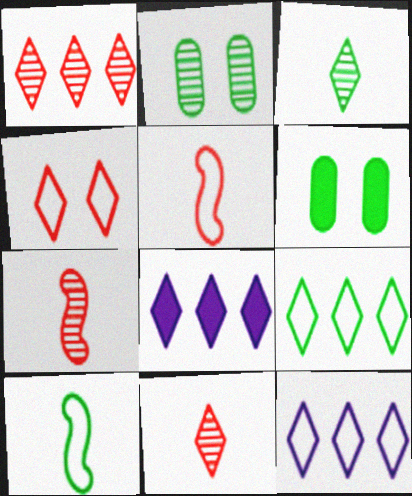[[1, 8, 9], 
[2, 5, 8], 
[3, 4, 8], 
[6, 7, 12]]